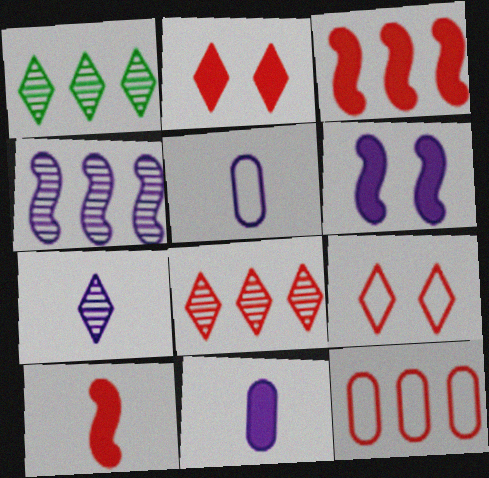[[3, 8, 12]]